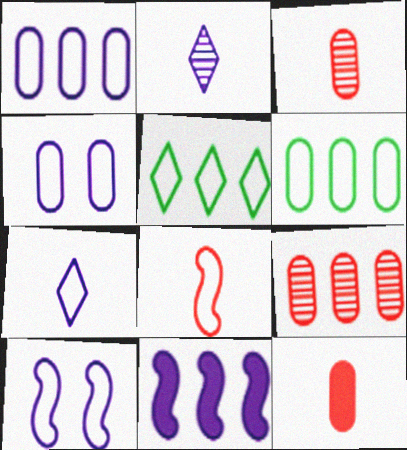[[1, 7, 10], 
[2, 4, 11], 
[4, 5, 8], 
[5, 9, 11]]